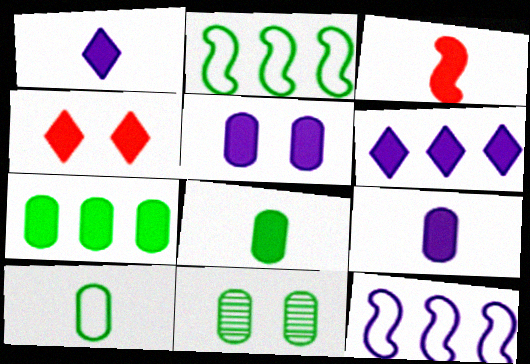[[1, 3, 8], 
[7, 10, 11]]